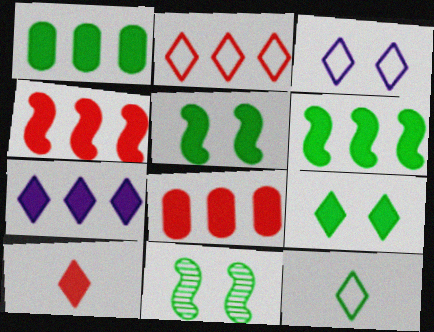[[1, 4, 7], 
[1, 11, 12], 
[2, 3, 12], 
[6, 7, 8], 
[7, 9, 10]]